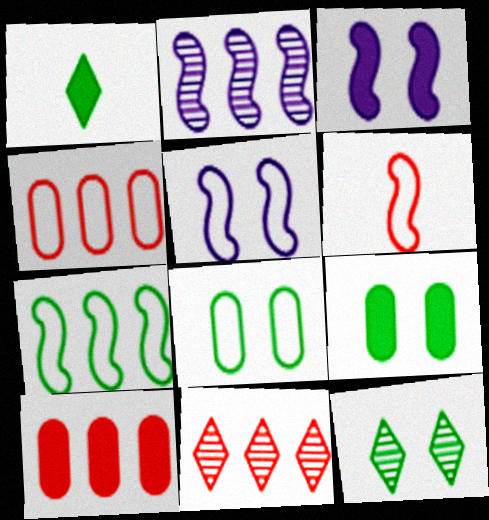[[1, 3, 10], 
[5, 6, 7]]